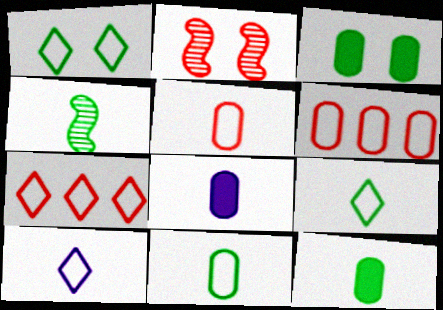[[1, 7, 10], 
[4, 9, 12]]